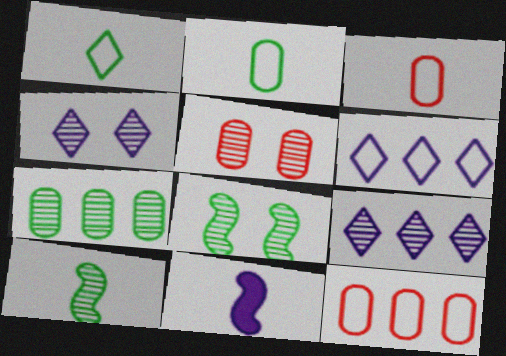[[4, 5, 8], 
[5, 9, 10]]